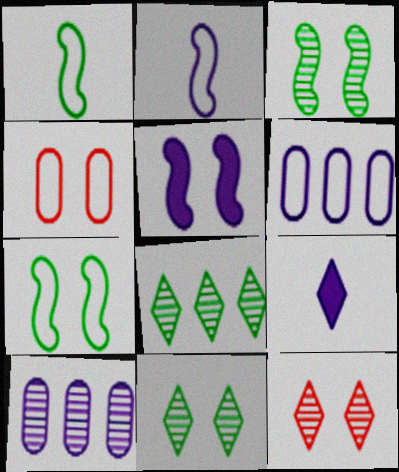[[4, 5, 11]]